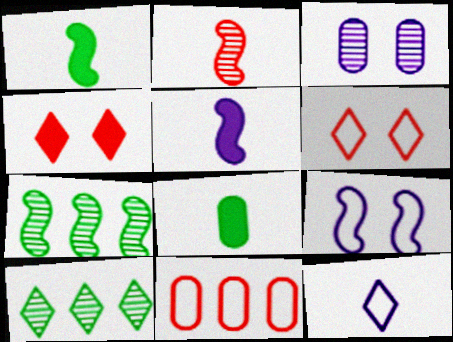[[2, 3, 10], 
[2, 4, 11], 
[2, 8, 12], 
[3, 8, 11], 
[4, 10, 12]]